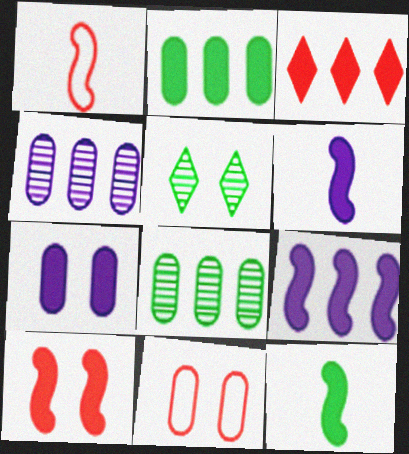[[2, 3, 9], 
[3, 7, 12], 
[9, 10, 12]]